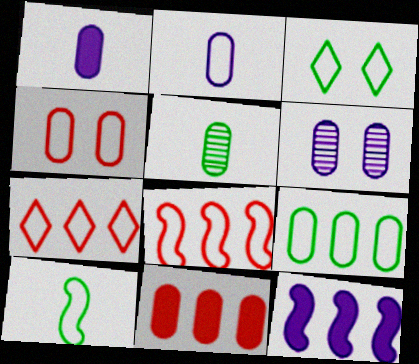[[2, 3, 8], 
[2, 4, 9], 
[3, 9, 10]]